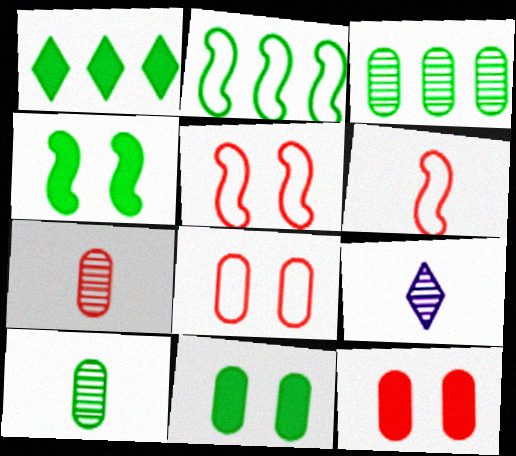[[1, 2, 3], 
[2, 9, 12]]